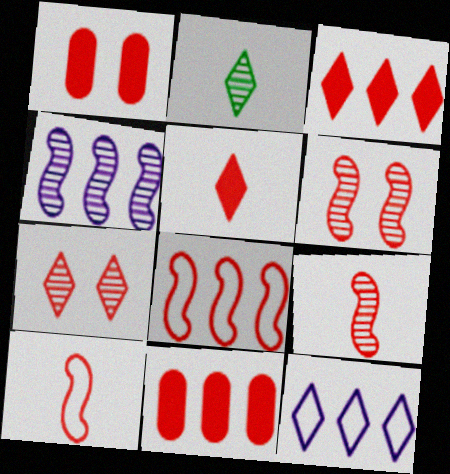[[7, 10, 11]]